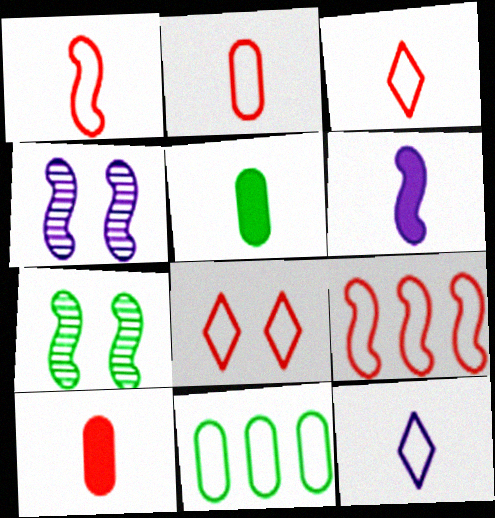[[1, 2, 3], 
[2, 8, 9], 
[6, 7, 9]]